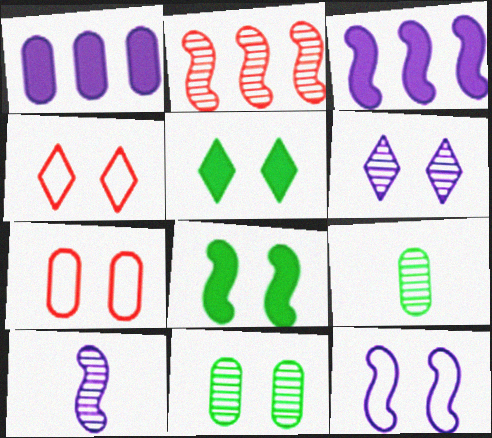[[1, 7, 9], 
[2, 6, 9], 
[3, 4, 9], 
[3, 10, 12], 
[4, 5, 6], 
[6, 7, 8]]